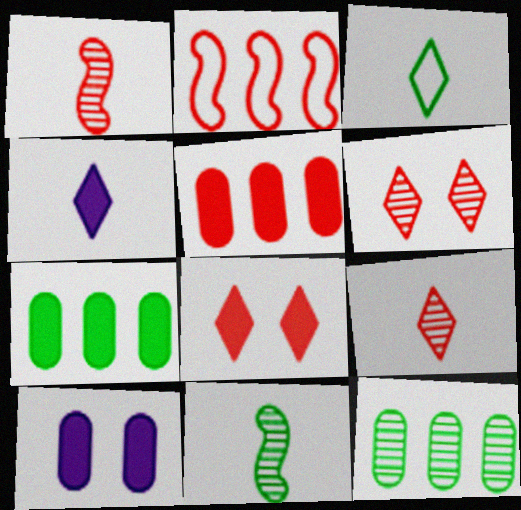[[3, 4, 9]]